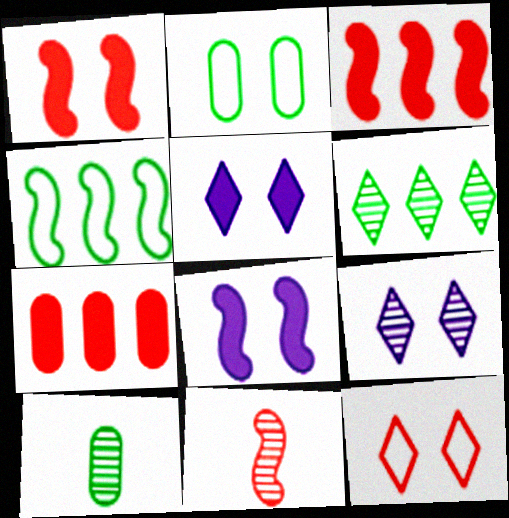[[1, 2, 9], 
[4, 8, 11], 
[7, 11, 12]]